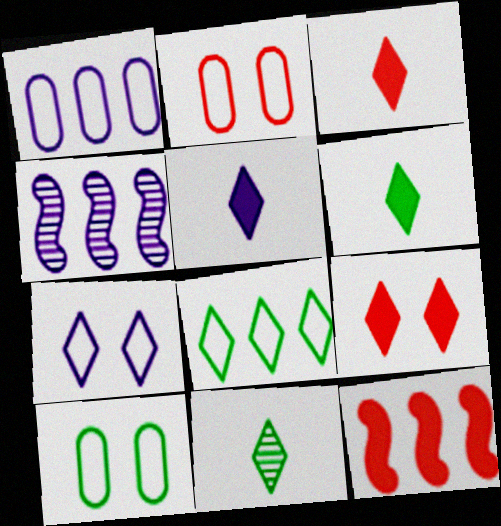[[2, 4, 6], 
[3, 4, 10], 
[3, 5, 6]]